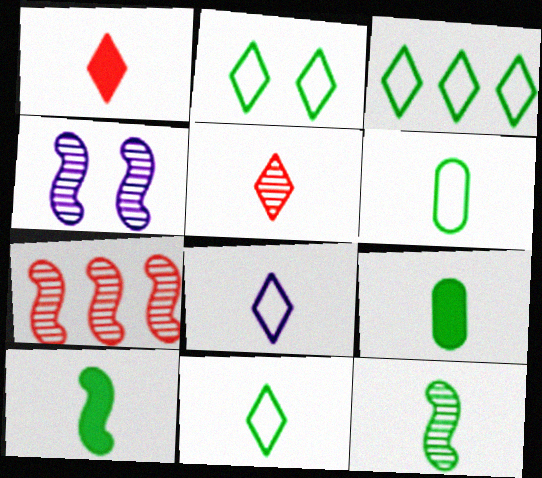[[2, 3, 11], 
[4, 7, 12], 
[9, 11, 12]]